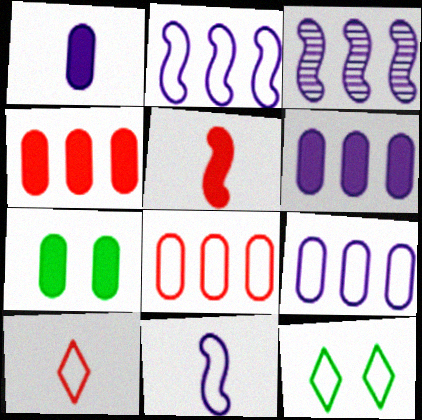[[1, 4, 7], 
[3, 7, 10], 
[8, 11, 12]]